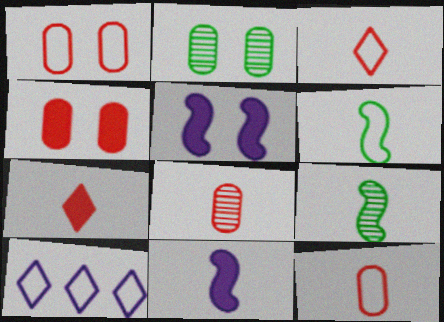[[1, 6, 10], 
[4, 9, 10]]